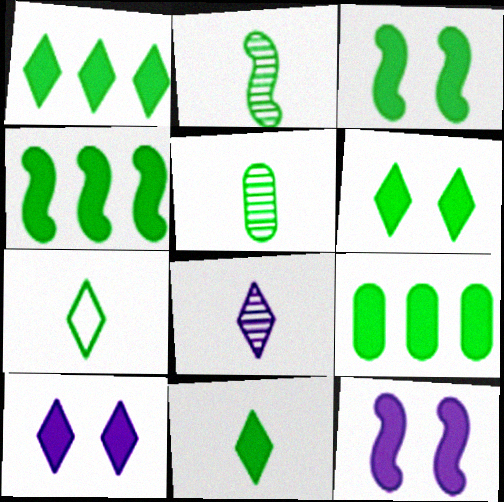[[1, 4, 9], 
[1, 6, 11], 
[3, 9, 11]]